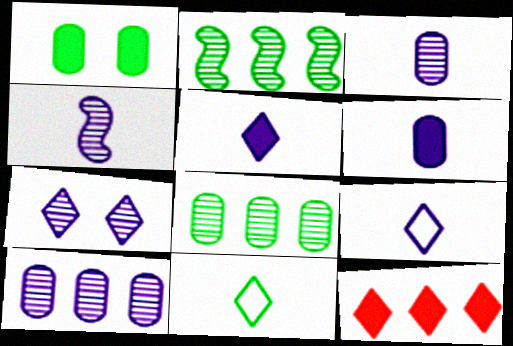[[1, 2, 11], 
[4, 6, 9], 
[4, 7, 10], 
[7, 11, 12]]